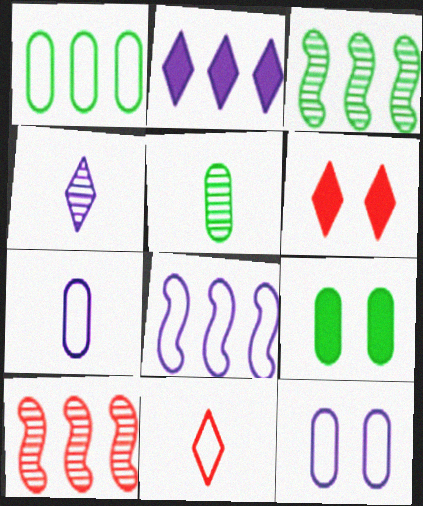[[1, 2, 10], 
[1, 5, 9], 
[3, 6, 7], 
[5, 6, 8]]